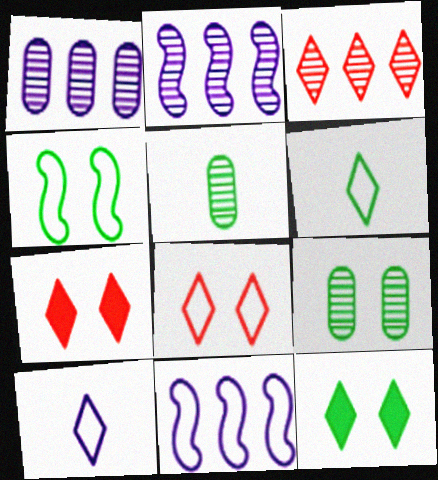[[3, 10, 12], 
[4, 9, 12], 
[5, 7, 11]]